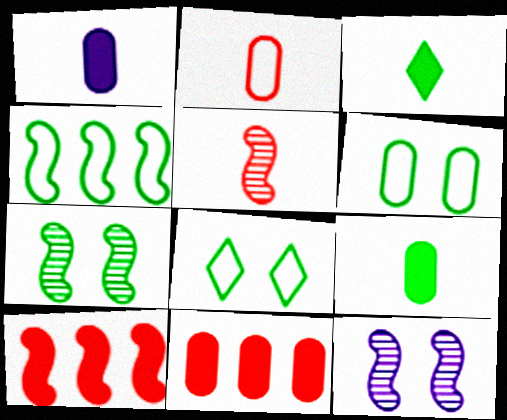[]